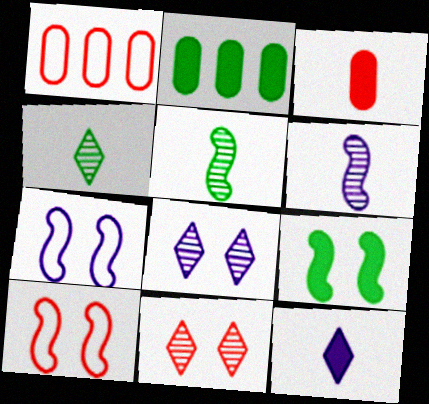[]